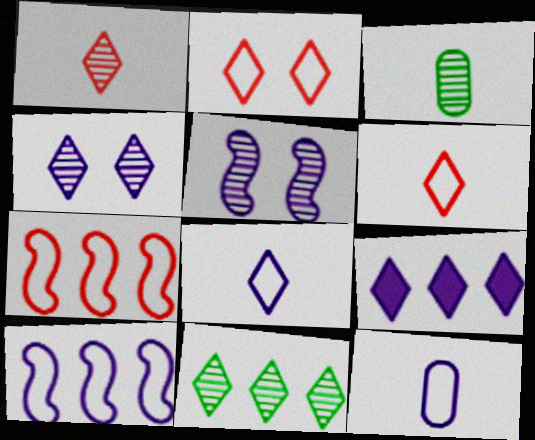[[1, 4, 11], 
[4, 8, 9], 
[5, 9, 12]]